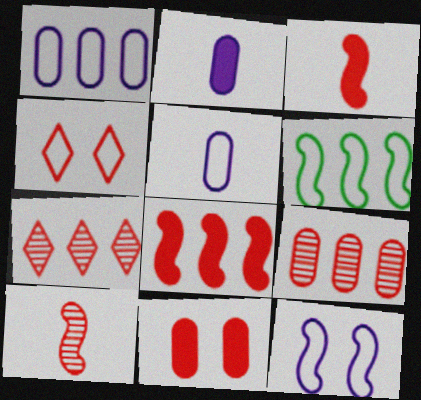[[3, 4, 9], 
[4, 5, 6]]